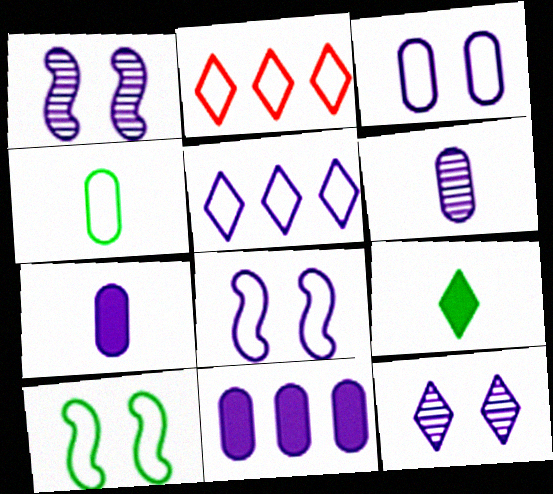[[1, 5, 7], 
[2, 4, 8], 
[2, 9, 12], 
[3, 6, 11]]